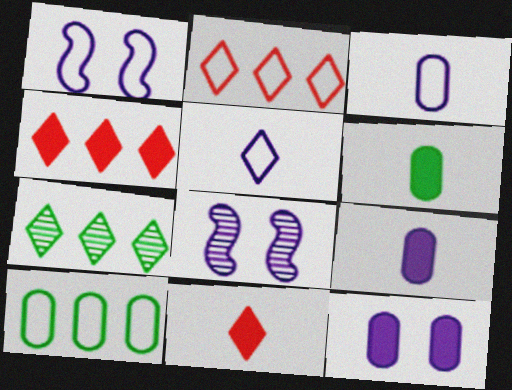[[2, 6, 8], 
[8, 10, 11]]